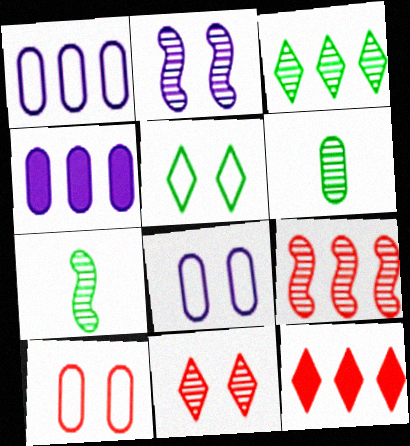[[2, 7, 9], 
[4, 6, 10], 
[7, 8, 12]]